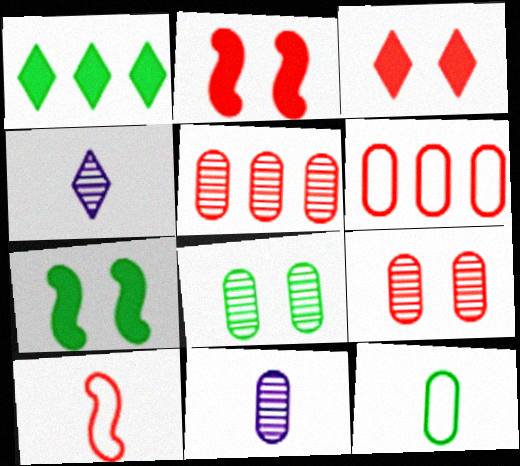[[3, 5, 10], 
[4, 6, 7], 
[5, 8, 11]]